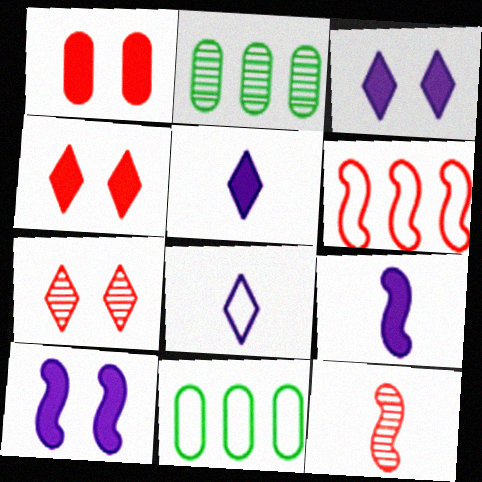[[3, 11, 12], 
[7, 9, 11]]